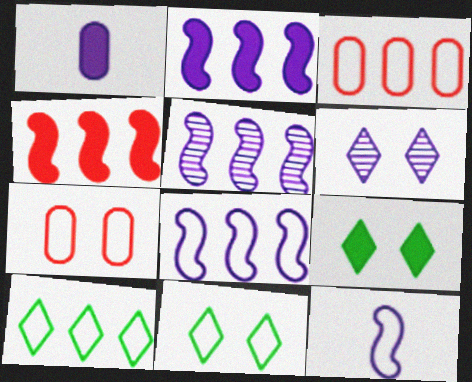[[1, 4, 9], 
[1, 6, 8], 
[2, 5, 8], 
[3, 8, 10], 
[3, 11, 12], 
[7, 10, 12]]